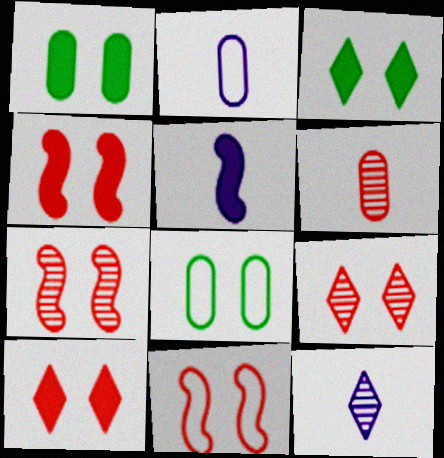[[2, 5, 12], 
[4, 7, 11]]